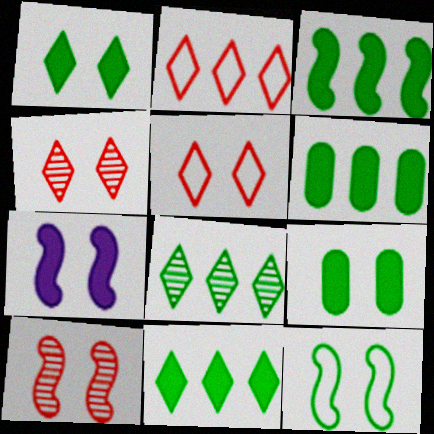[[3, 6, 11], 
[7, 10, 12]]